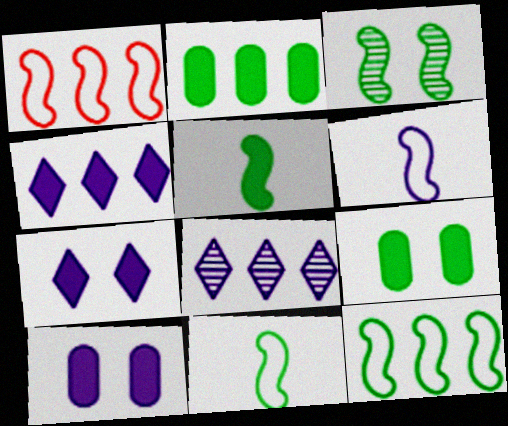[[1, 2, 8], 
[3, 5, 12], 
[6, 8, 10]]